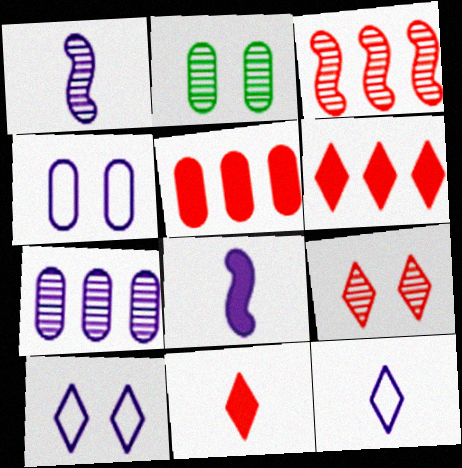[[7, 8, 10]]